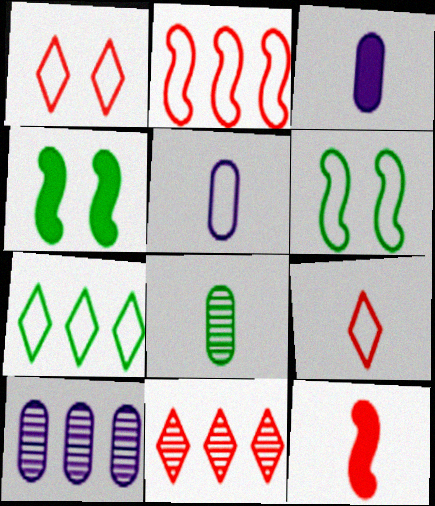[[3, 6, 11], 
[4, 5, 11], 
[4, 7, 8], 
[4, 9, 10]]